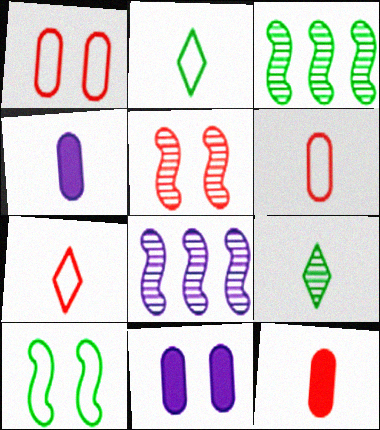[[3, 7, 11]]